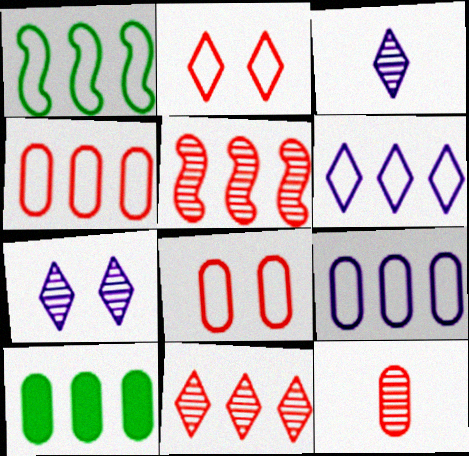[[1, 4, 6], 
[5, 6, 10]]